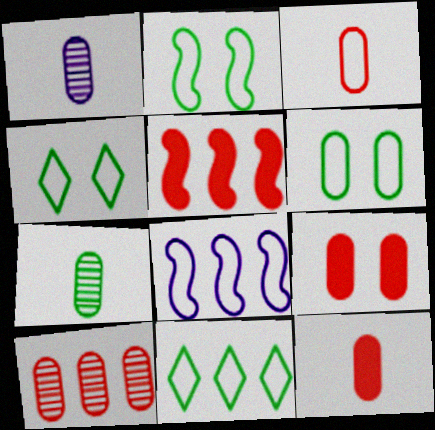[[1, 4, 5], 
[2, 4, 6], 
[3, 4, 8], 
[3, 9, 10]]